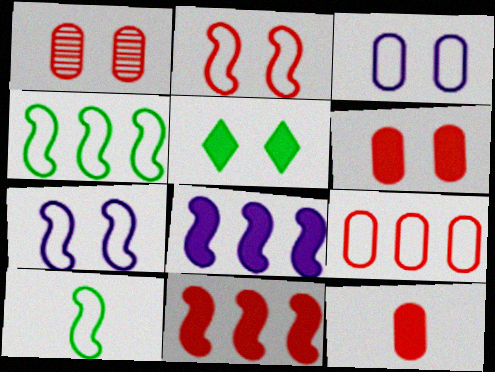[[1, 5, 7], 
[1, 9, 12], 
[5, 8, 12]]